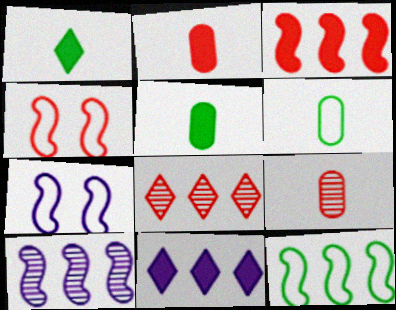[[2, 4, 8], 
[3, 10, 12], 
[5, 7, 8]]